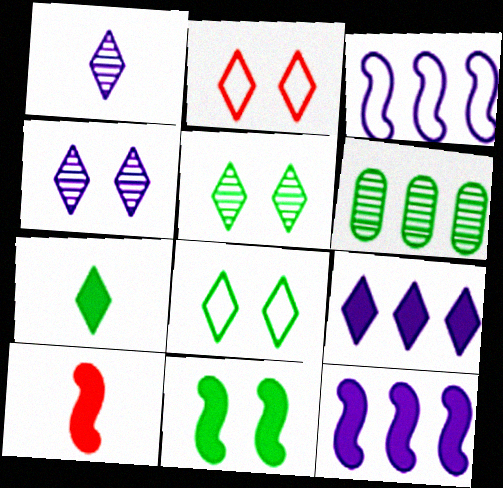[[10, 11, 12]]